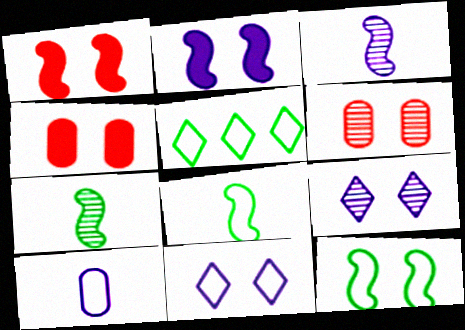[[3, 4, 5], 
[4, 9, 12]]